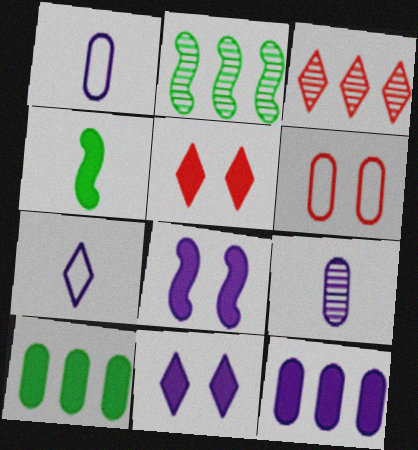[[1, 2, 5], 
[4, 5, 12], 
[6, 9, 10]]